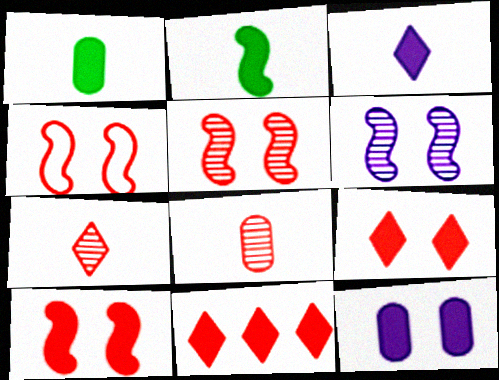[[2, 11, 12], 
[4, 5, 10], 
[4, 8, 11]]